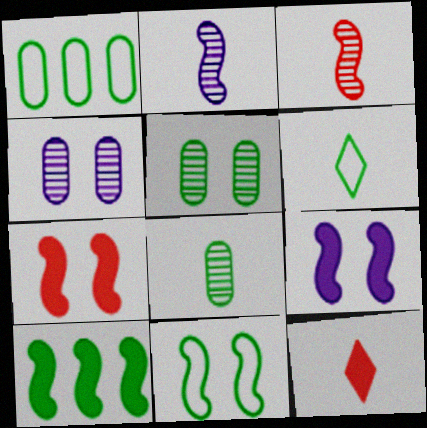[[1, 6, 11], 
[5, 6, 10]]